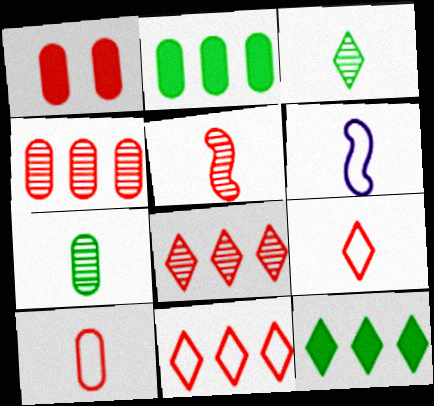[[1, 4, 10], 
[1, 5, 11]]